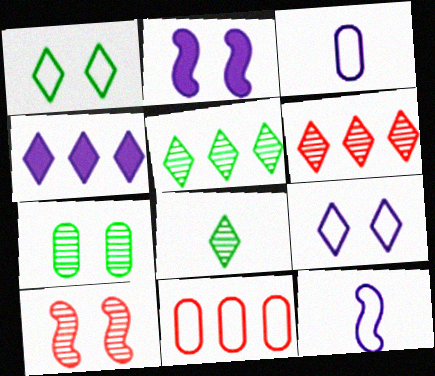[[1, 11, 12], 
[2, 8, 11]]